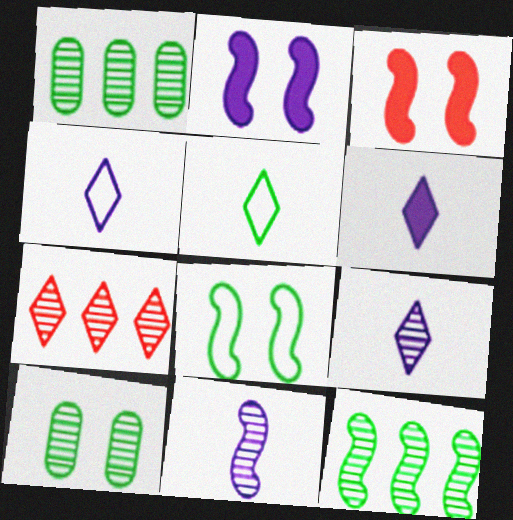[[1, 3, 4], 
[4, 6, 9], 
[7, 10, 11]]